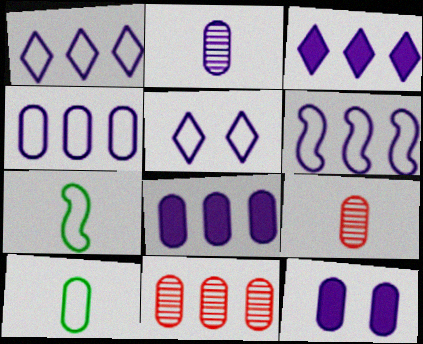[[1, 4, 6], 
[2, 4, 12], 
[10, 11, 12]]